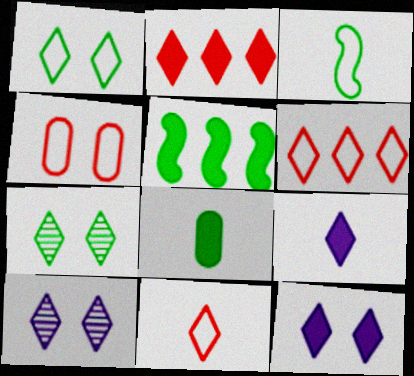[[6, 7, 9]]